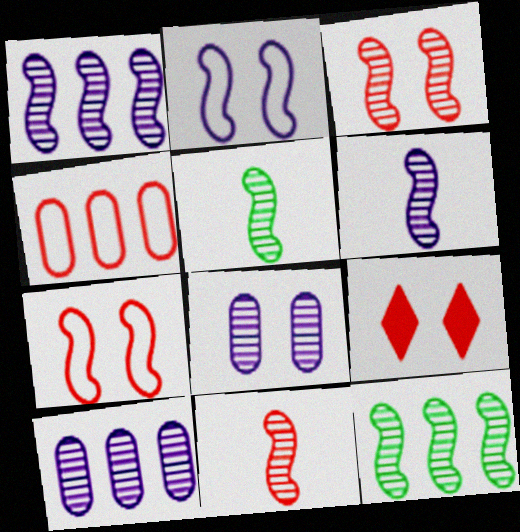[[1, 3, 5], 
[3, 6, 12], 
[4, 9, 11], 
[5, 6, 11]]